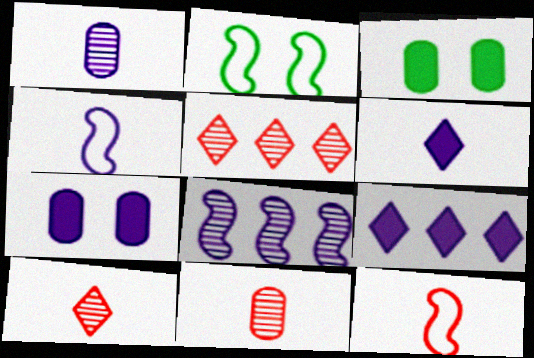[[1, 4, 6], 
[2, 9, 11], 
[3, 4, 5]]